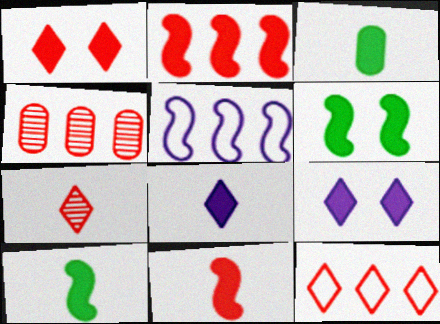[[1, 7, 12], 
[2, 3, 9], 
[2, 4, 12], 
[3, 8, 11]]